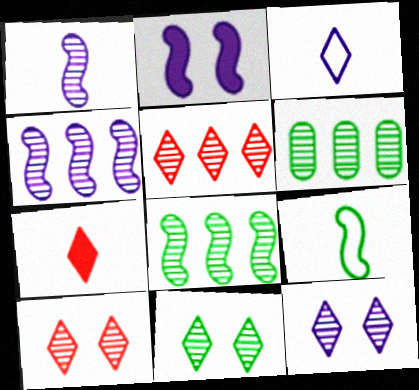[[1, 6, 10], 
[4, 5, 6], 
[10, 11, 12]]